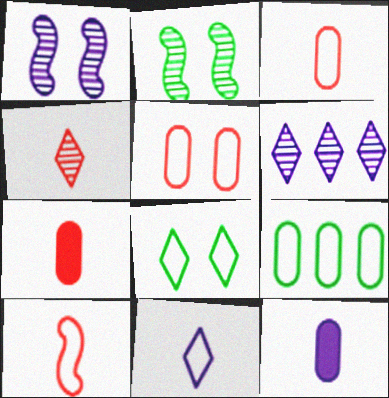[[4, 7, 10]]